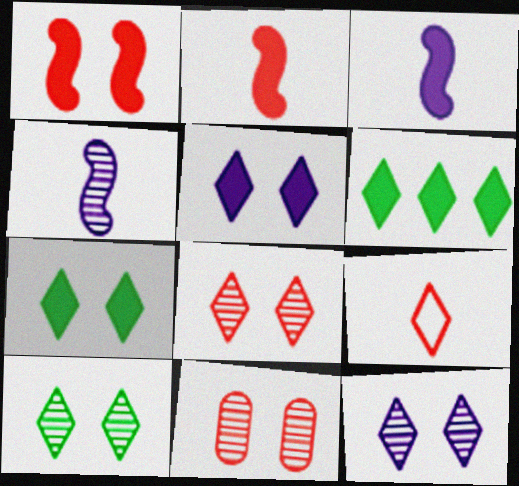[[6, 9, 12], 
[8, 10, 12]]